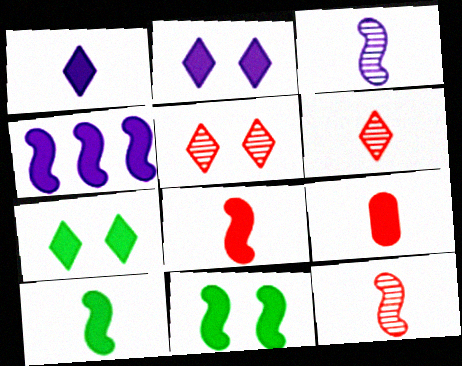[[1, 9, 10], 
[4, 7, 9], 
[4, 8, 11]]